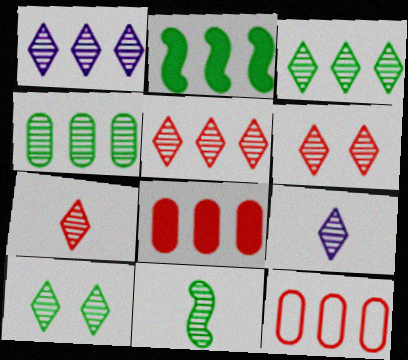[[1, 2, 12], 
[1, 3, 5], 
[1, 7, 10], 
[3, 6, 9], 
[4, 10, 11], 
[5, 6, 7], 
[5, 9, 10]]